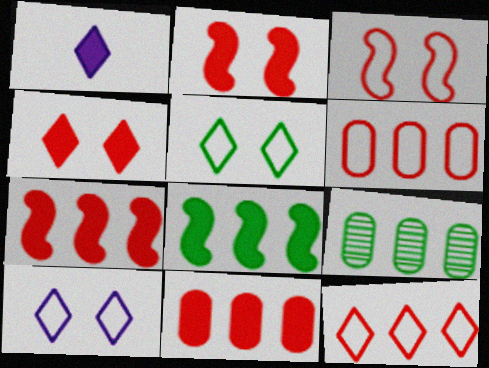[[1, 3, 9]]